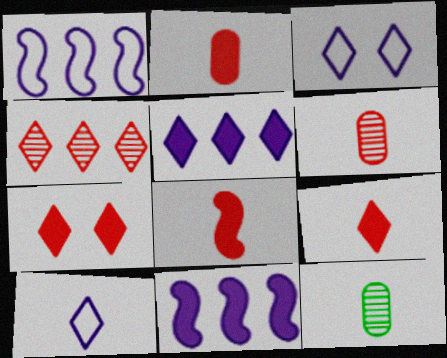[[1, 7, 12], 
[2, 8, 9], 
[8, 10, 12]]